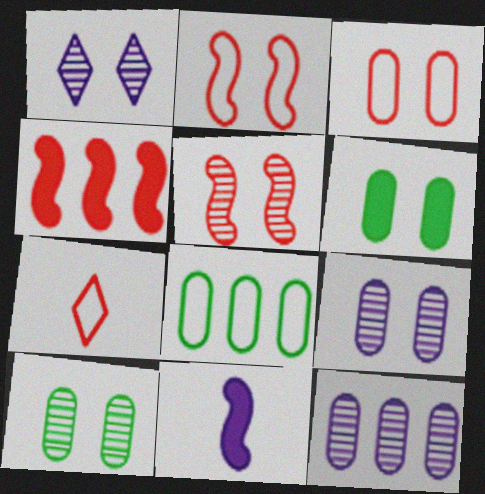[[1, 2, 6], 
[1, 5, 10], 
[3, 6, 9]]